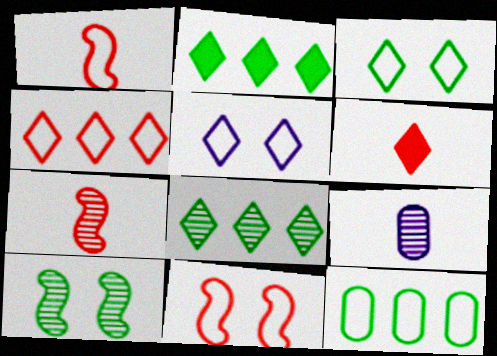[[1, 5, 12], 
[2, 9, 11], 
[5, 6, 8]]